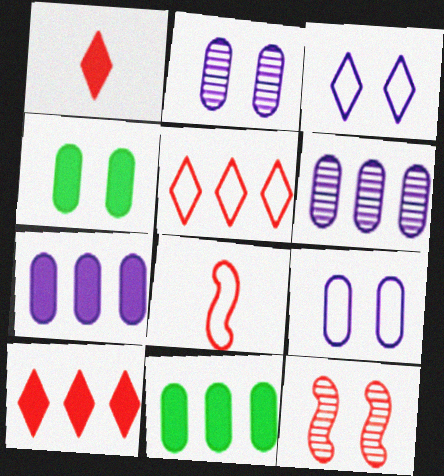[[3, 4, 12]]